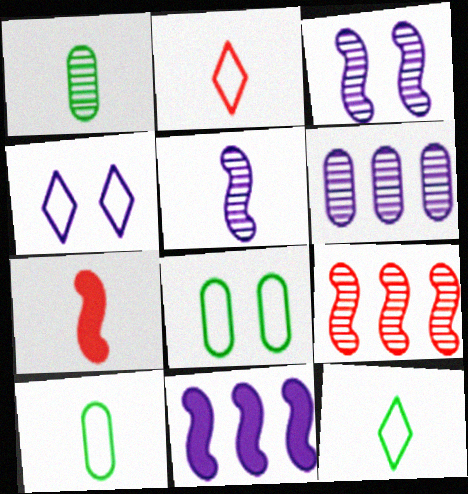[]